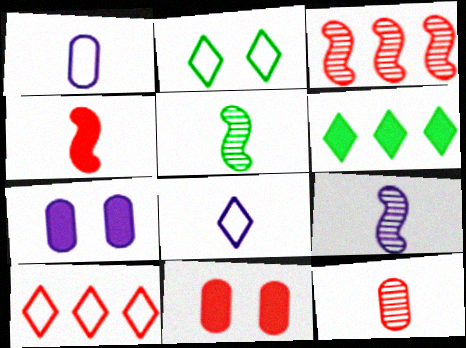[[2, 8, 10], 
[4, 6, 7], 
[5, 7, 10]]